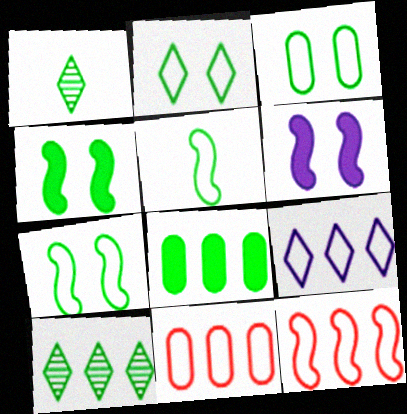[[1, 6, 11], 
[1, 7, 8], 
[2, 3, 7]]